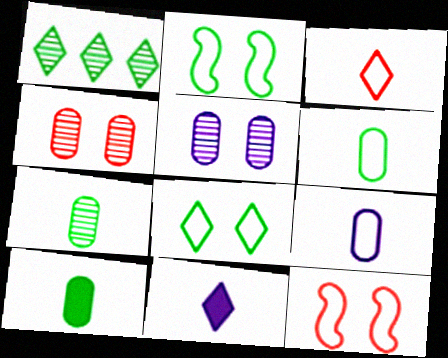[[1, 2, 10], 
[6, 7, 10]]